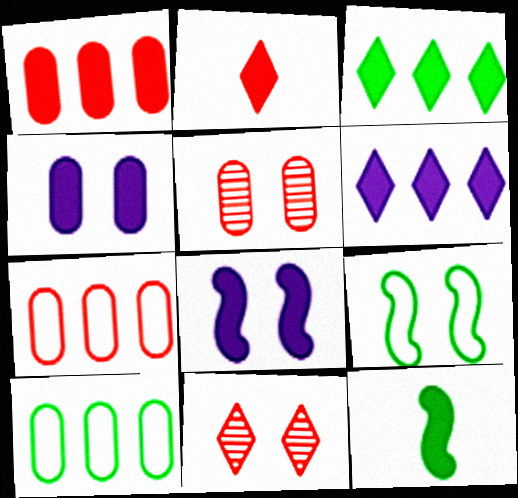[[4, 9, 11]]